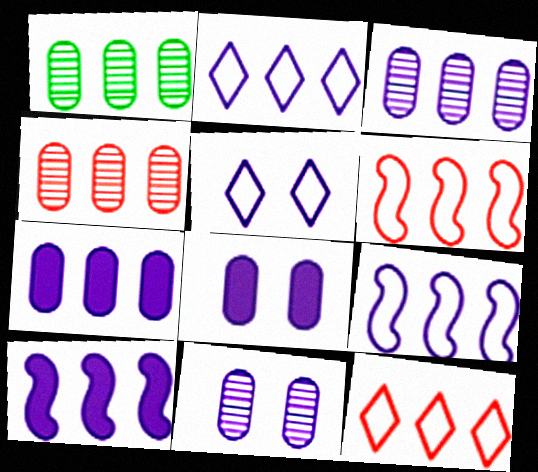[[1, 3, 4], 
[1, 10, 12], 
[2, 3, 10]]